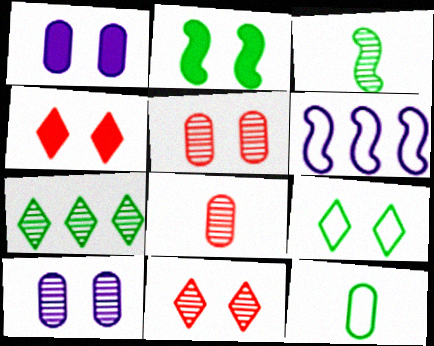[[1, 2, 4], 
[2, 7, 12]]